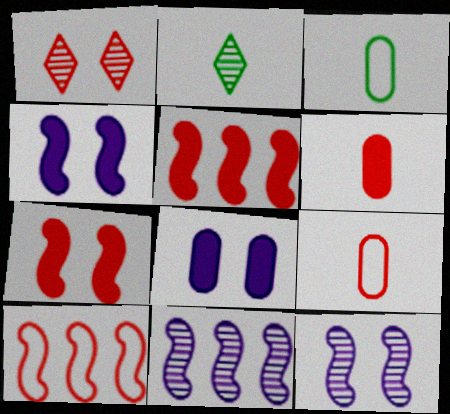[[1, 5, 9], 
[1, 6, 10], 
[2, 8, 10]]